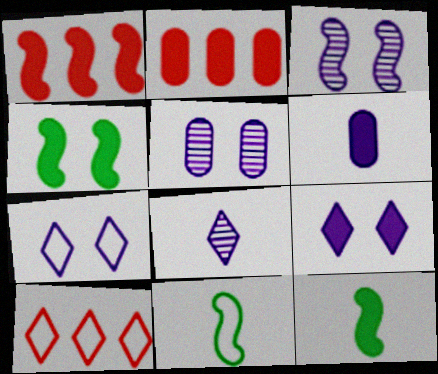[[1, 3, 11], 
[2, 9, 12], 
[5, 10, 12]]